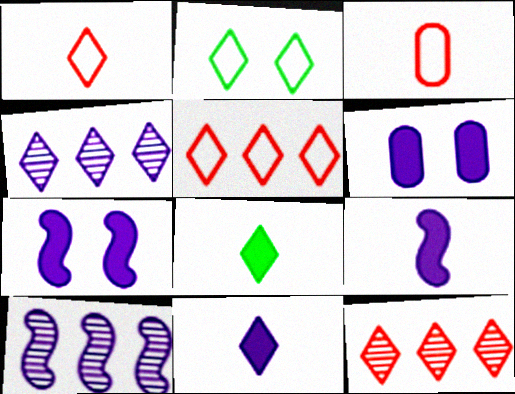[[2, 11, 12]]